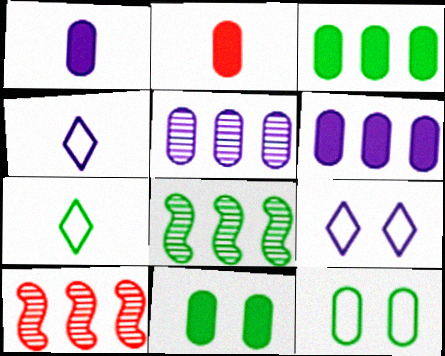[[2, 5, 12], 
[2, 6, 11], 
[2, 8, 9], 
[4, 10, 11], 
[7, 8, 11]]